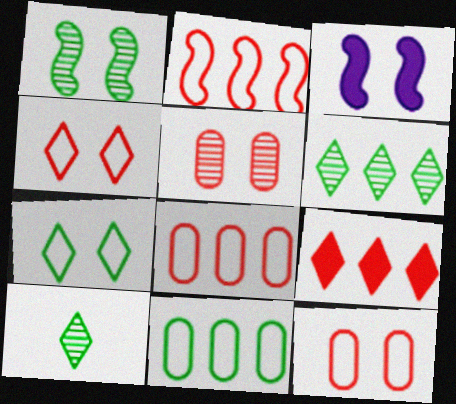[[3, 5, 7], 
[3, 8, 10]]